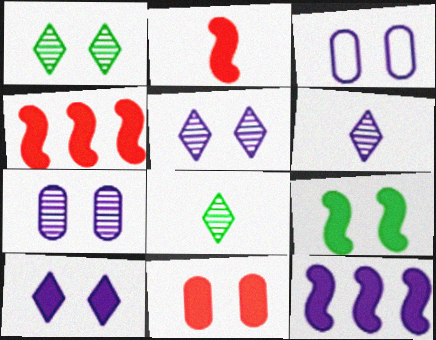[[2, 9, 12], 
[3, 4, 8], 
[3, 6, 12], 
[9, 10, 11]]